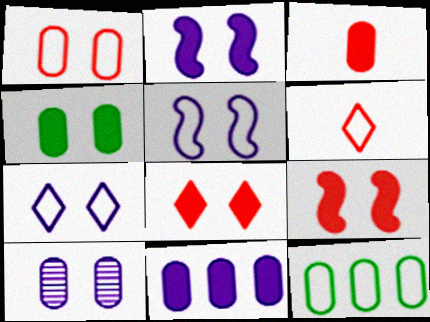[[1, 4, 10], 
[2, 4, 8], 
[2, 7, 10], 
[3, 4, 11], 
[3, 10, 12], 
[5, 6, 12]]